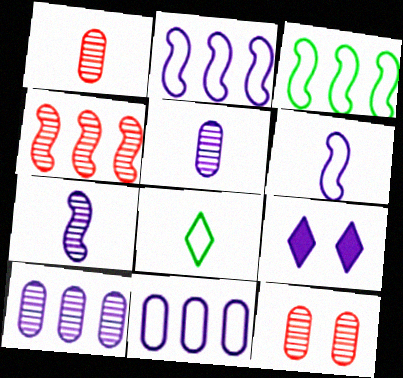[[1, 3, 9], 
[2, 5, 9], 
[6, 9, 10], 
[7, 9, 11]]